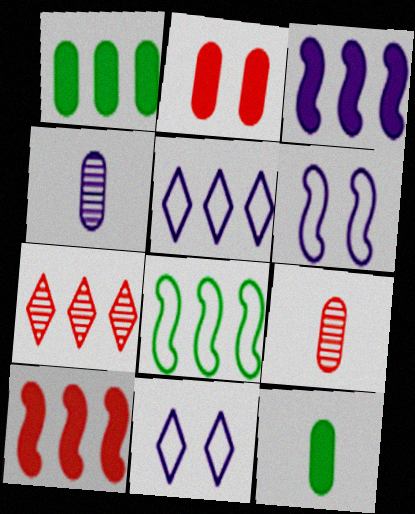[[3, 4, 11], 
[6, 7, 12]]